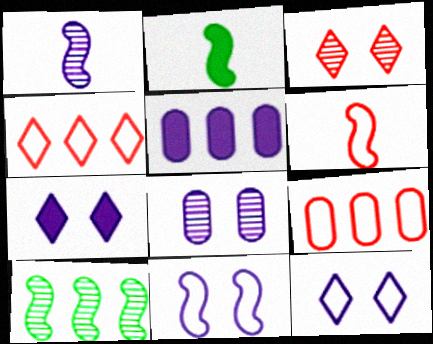[[1, 2, 6], 
[1, 5, 12], 
[2, 4, 8], 
[4, 5, 10], 
[7, 8, 11]]